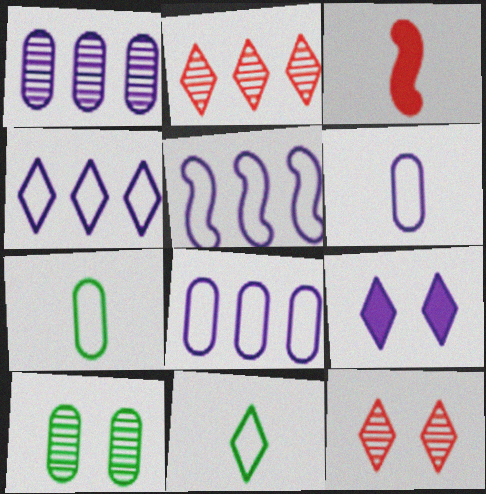[[2, 9, 11], 
[3, 4, 10], 
[4, 5, 8]]